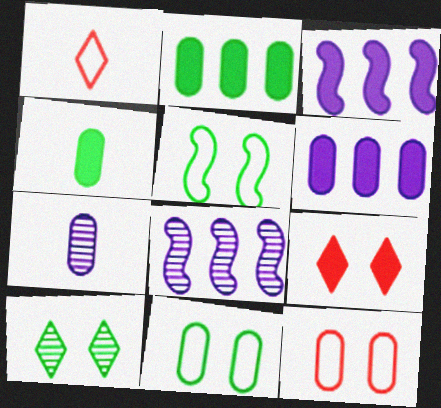[[2, 7, 12], 
[3, 4, 9]]